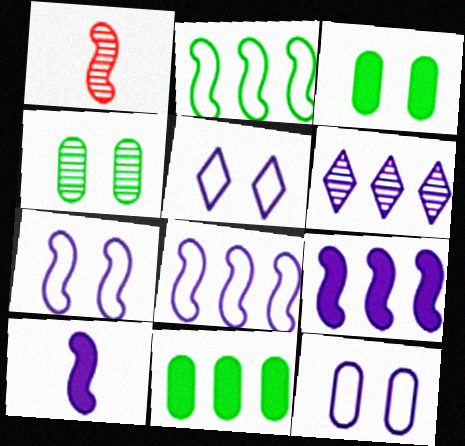[[1, 4, 6], 
[1, 5, 11], 
[5, 7, 12], 
[6, 10, 12]]